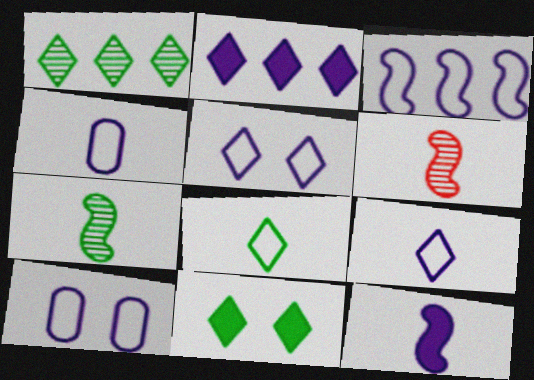[[1, 8, 11], 
[3, 4, 5], 
[3, 9, 10]]